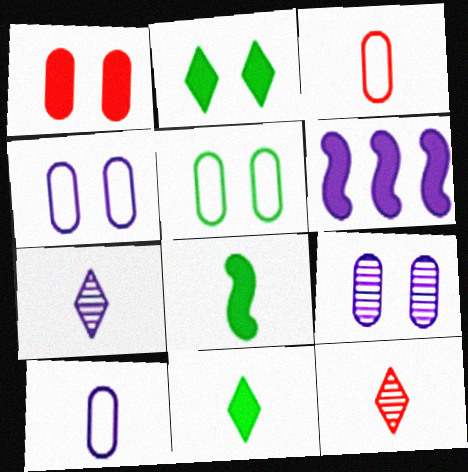[[1, 5, 9], 
[1, 6, 11], 
[3, 7, 8], 
[4, 6, 7], 
[5, 6, 12], 
[8, 10, 12]]